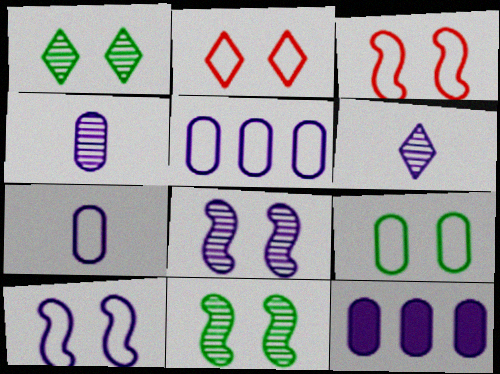[[2, 9, 10], 
[6, 10, 12]]